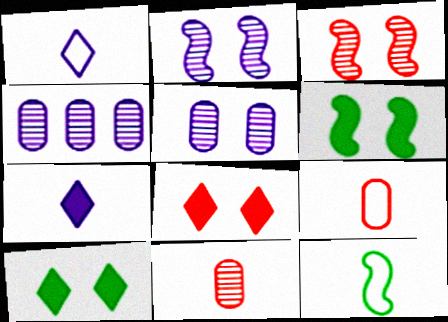[[1, 9, 12], 
[4, 8, 12], 
[7, 11, 12]]